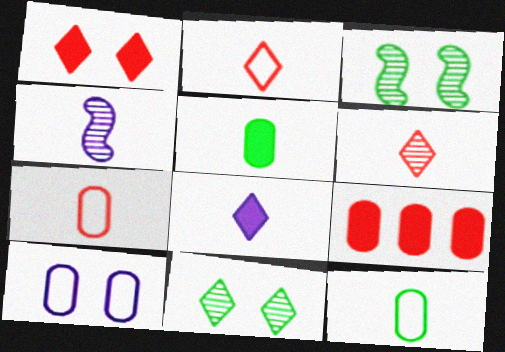[[1, 3, 10], 
[2, 4, 5]]